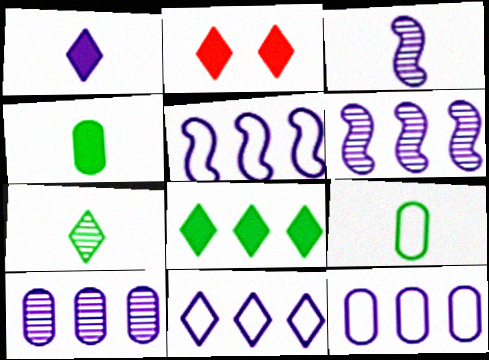[[1, 2, 8], 
[2, 6, 9], 
[2, 7, 11], 
[5, 11, 12]]